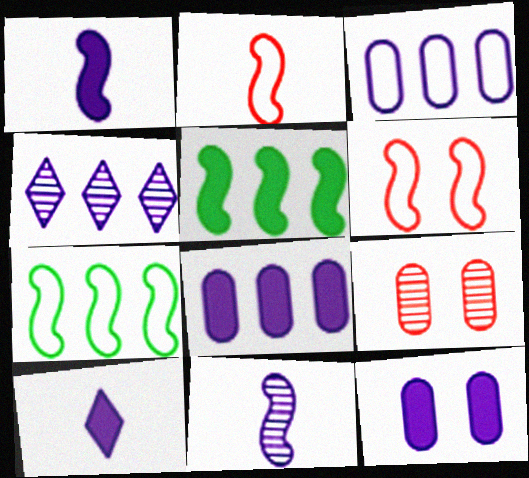[[5, 6, 11], 
[7, 9, 10]]